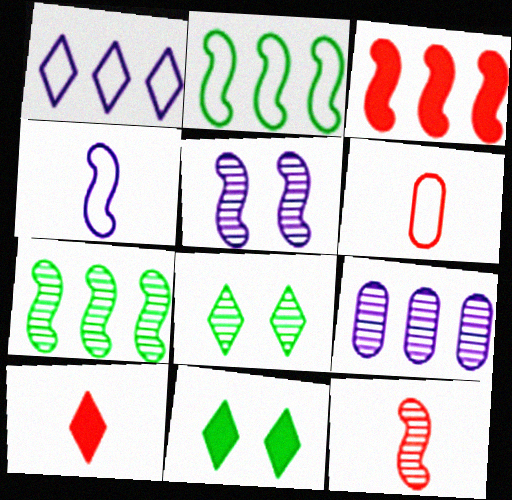[[1, 8, 10], 
[5, 7, 12], 
[6, 10, 12], 
[8, 9, 12]]